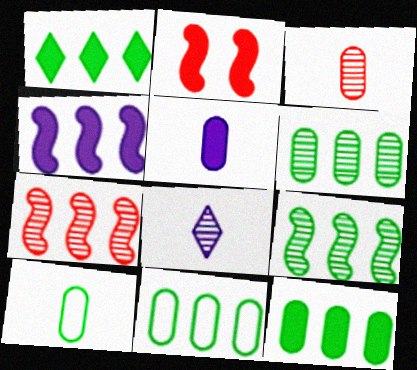[[1, 2, 5], 
[1, 9, 11], 
[2, 8, 11], 
[3, 5, 10], 
[6, 11, 12]]